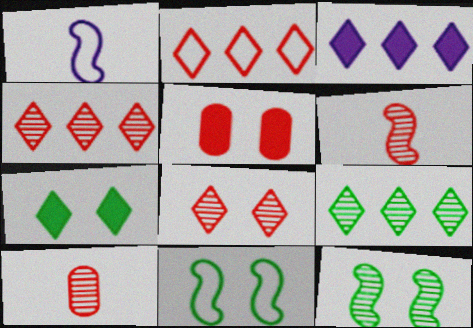[[1, 5, 9], 
[2, 3, 9], 
[2, 5, 6], 
[3, 10, 11]]